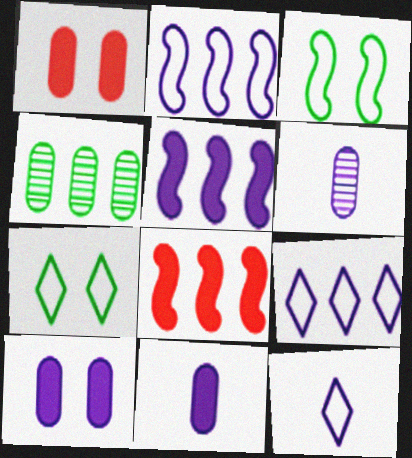[[4, 8, 9], 
[6, 7, 8]]